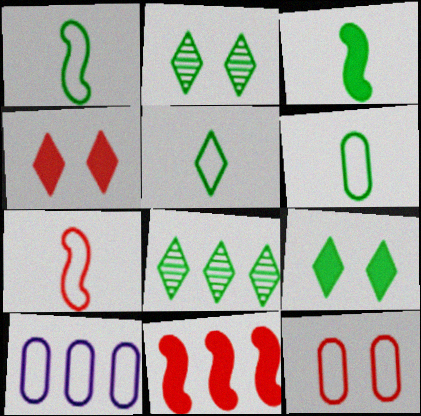[[1, 5, 6], 
[5, 8, 9], 
[6, 10, 12], 
[8, 10, 11]]